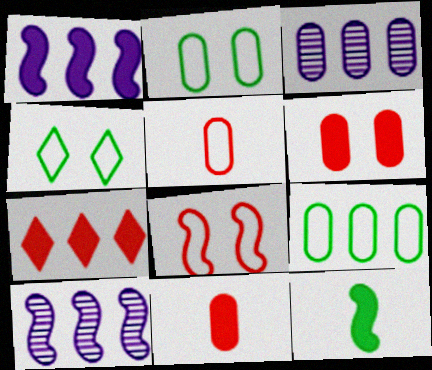[[2, 3, 11], 
[4, 10, 11], 
[7, 9, 10], 
[8, 10, 12]]